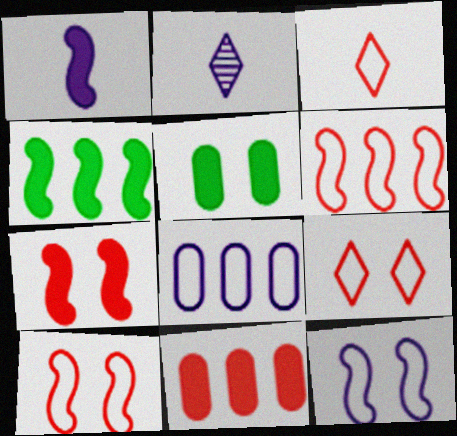[[1, 4, 7], 
[2, 5, 6]]